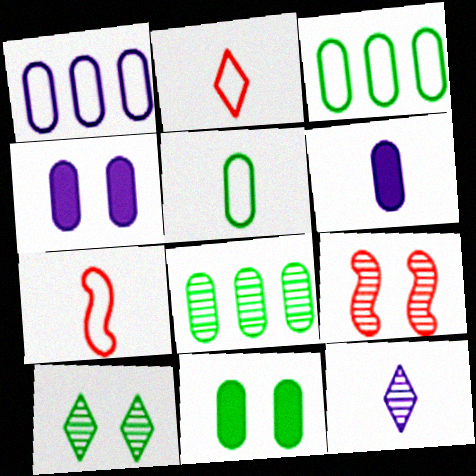[[5, 8, 11], 
[8, 9, 12]]